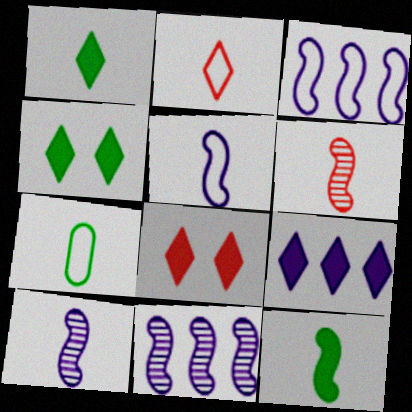[[1, 8, 9], 
[2, 5, 7], 
[5, 6, 12], 
[7, 8, 11]]